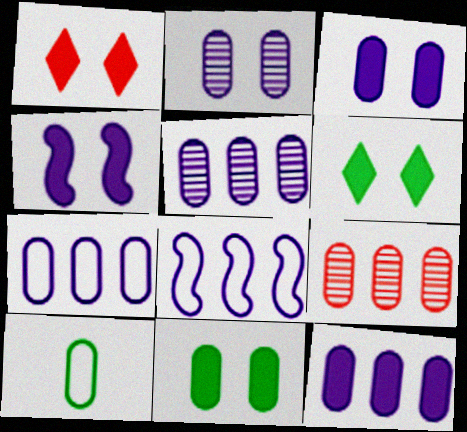[[1, 4, 11], 
[3, 9, 10], 
[5, 7, 12]]